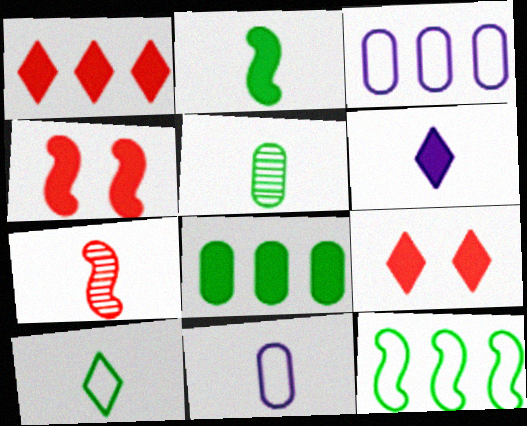[[2, 5, 10], 
[4, 6, 8]]